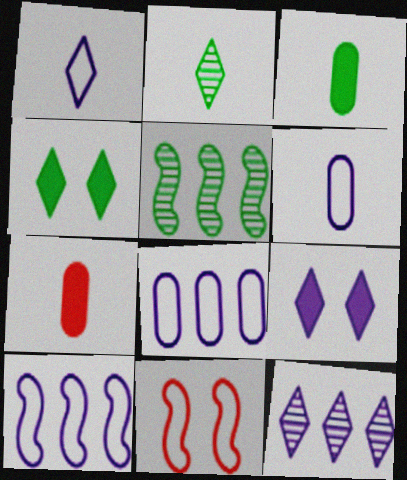[[1, 9, 12], 
[3, 11, 12]]